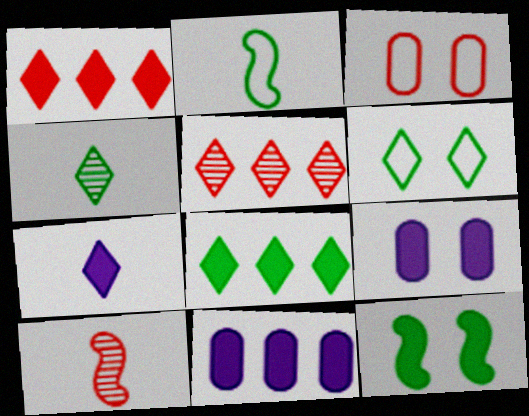[[1, 3, 10], 
[2, 5, 9], 
[4, 6, 8], 
[5, 6, 7], 
[6, 10, 11]]